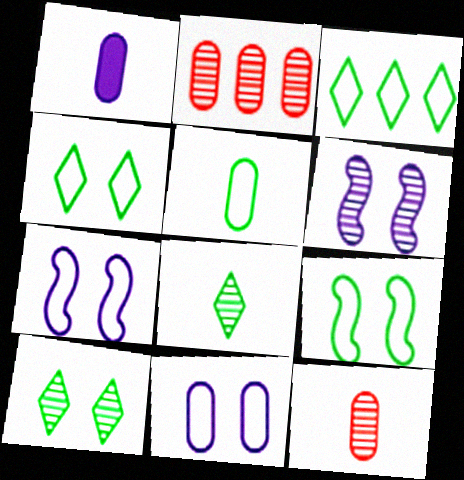[[1, 5, 12], 
[2, 6, 8], 
[3, 5, 9]]